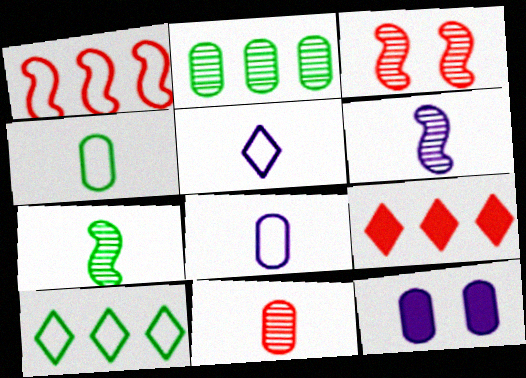[]